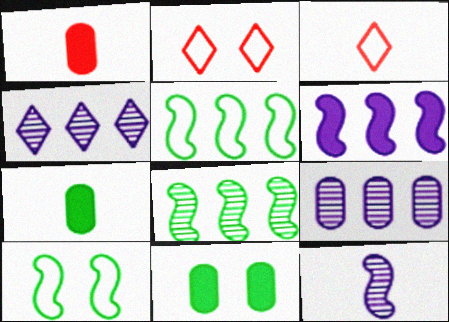[[1, 4, 10], 
[3, 7, 12]]